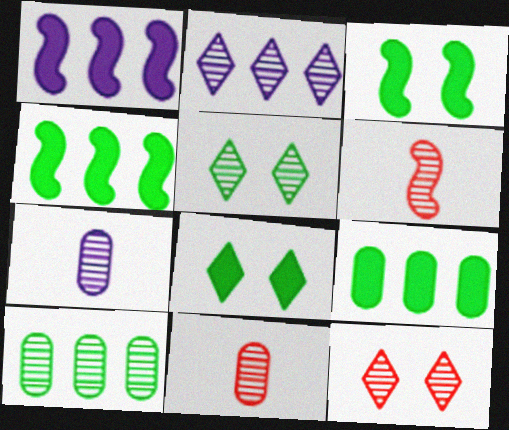[]